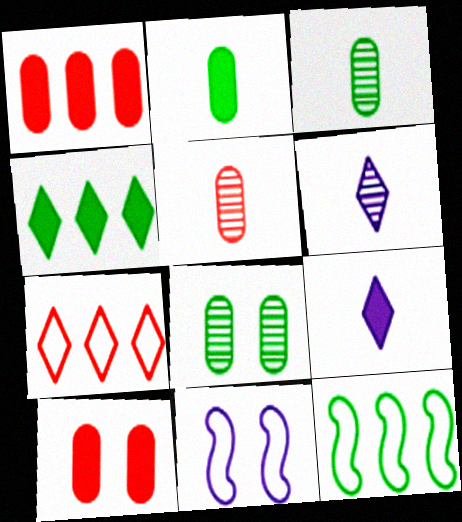[[4, 5, 11], 
[6, 10, 12]]